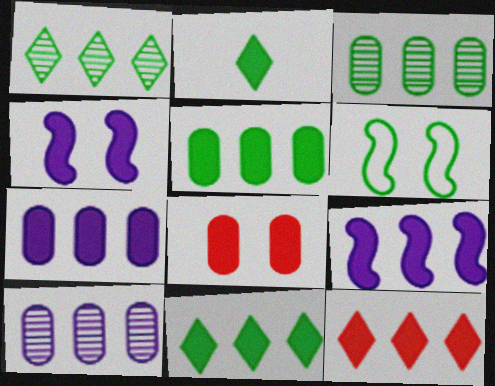[[2, 3, 6], 
[2, 8, 9], 
[5, 9, 12]]